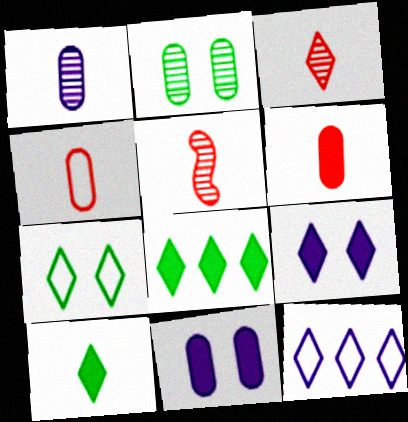[]